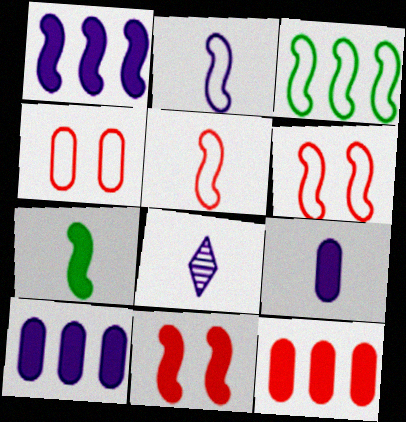[[1, 7, 11], 
[2, 3, 6], 
[2, 8, 9]]